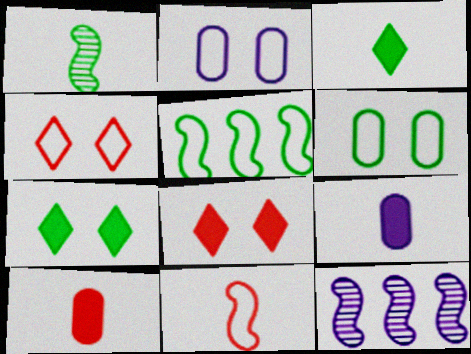[]